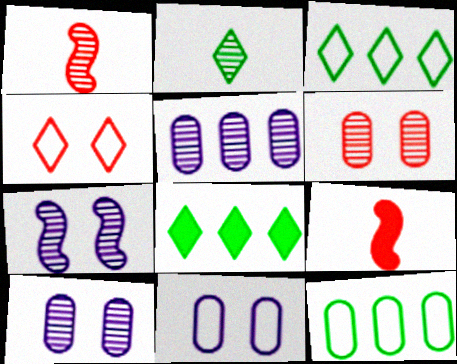[[1, 8, 11], 
[3, 9, 10]]